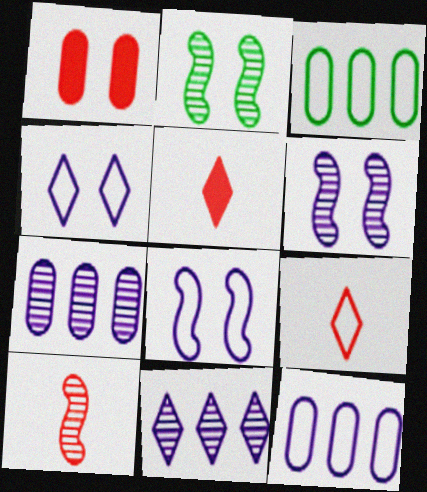[[1, 2, 4], 
[2, 5, 12], 
[3, 5, 6], 
[3, 8, 9]]